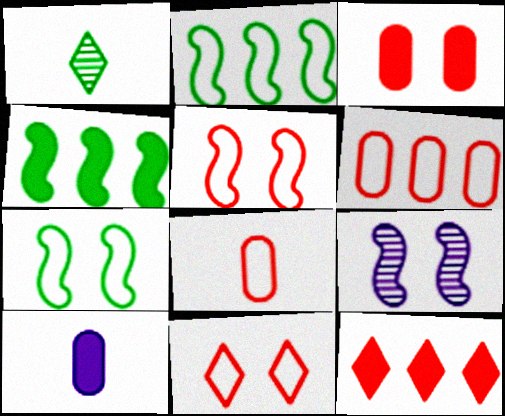[]